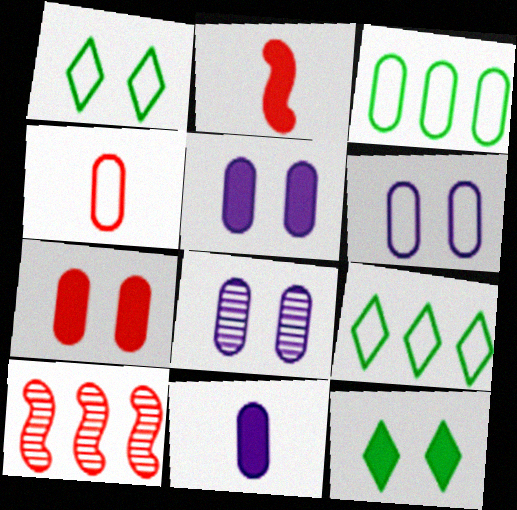[[1, 10, 11], 
[2, 8, 9], 
[3, 4, 6], 
[5, 6, 8]]